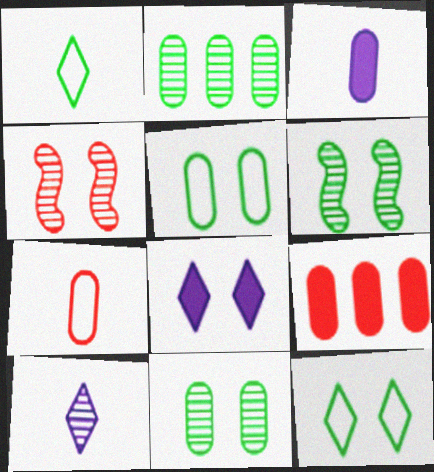[[2, 4, 10], 
[4, 5, 8]]